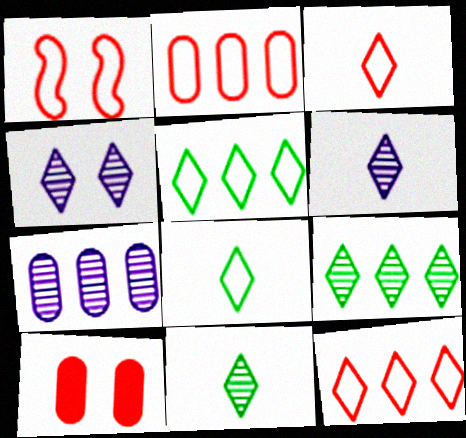[[1, 2, 3]]